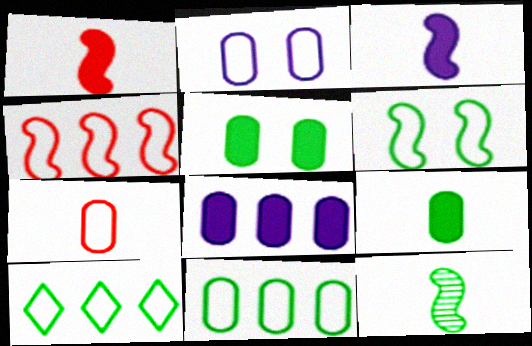[[2, 7, 11], 
[5, 10, 12]]